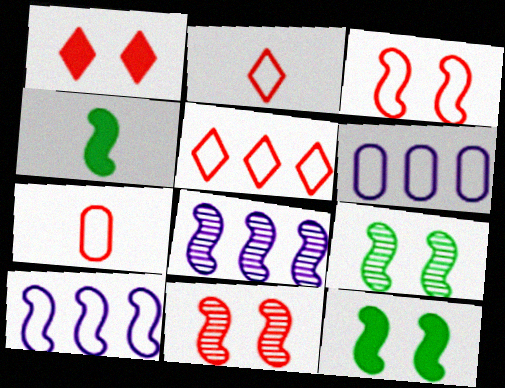[[3, 4, 8], 
[3, 5, 7], 
[4, 10, 11]]